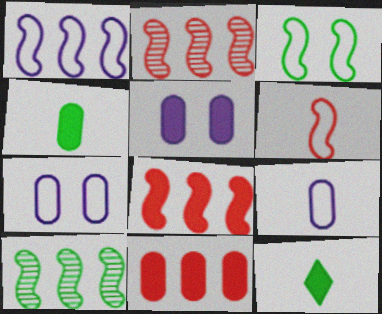[[1, 3, 6], 
[1, 8, 10], 
[2, 7, 12], 
[4, 5, 11], 
[5, 8, 12]]